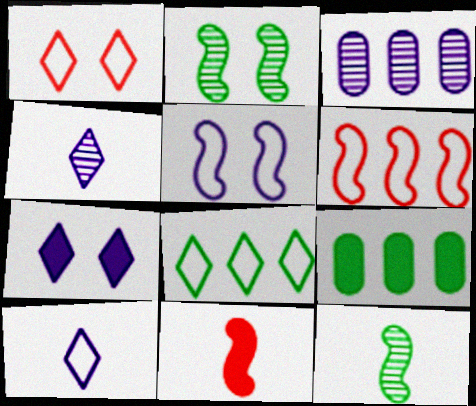[[1, 8, 10], 
[7, 9, 11]]